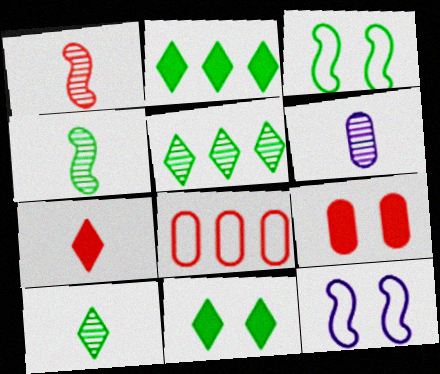[[1, 6, 10]]